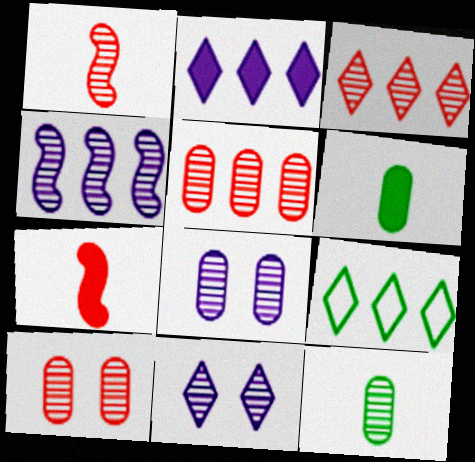[[1, 3, 10], 
[2, 3, 9], 
[5, 8, 12], 
[7, 8, 9]]